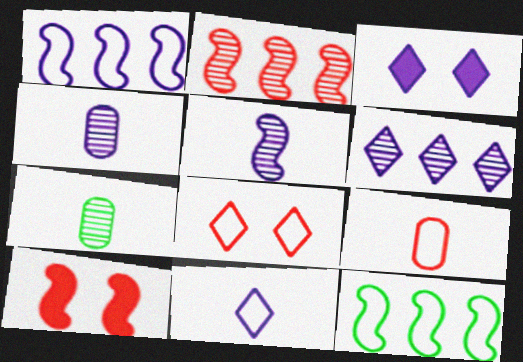[[1, 3, 4], 
[3, 6, 11], 
[5, 10, 12]]